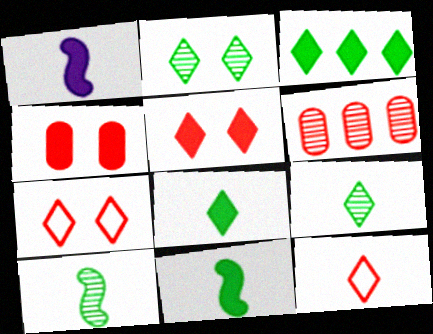[[1, 3, 4]]